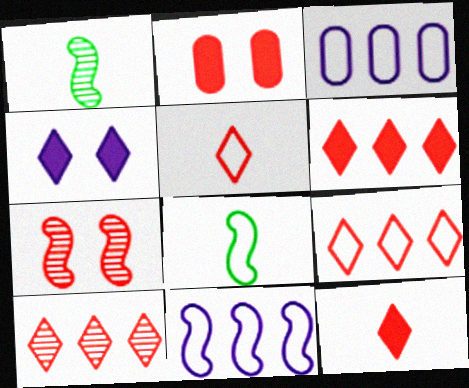[[6, 9, 10]]